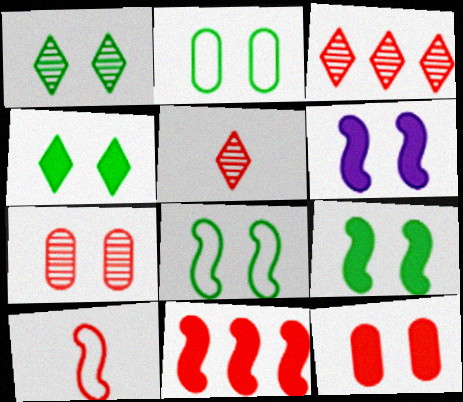[[1, 2, 9], 
[3, 10, 12], 
[4, 6, 12]]